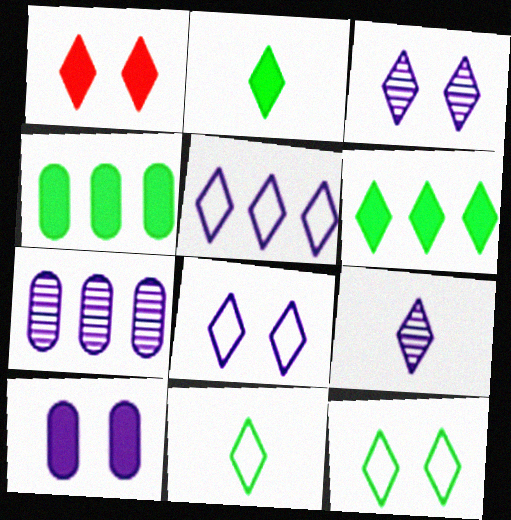[[1, 3, 12]]